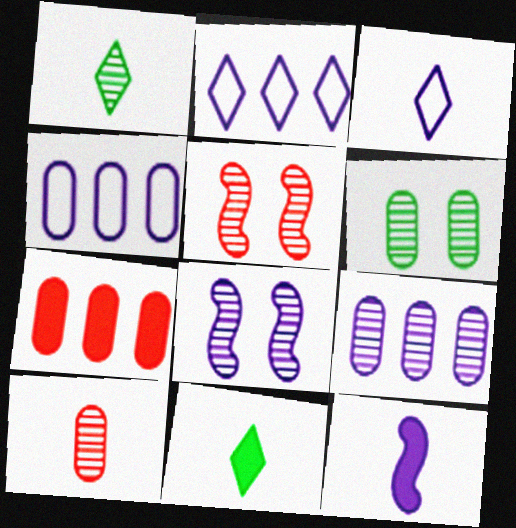[[1, 5, 9], 
[4, 5, 11], 
[6, 9, 10]]